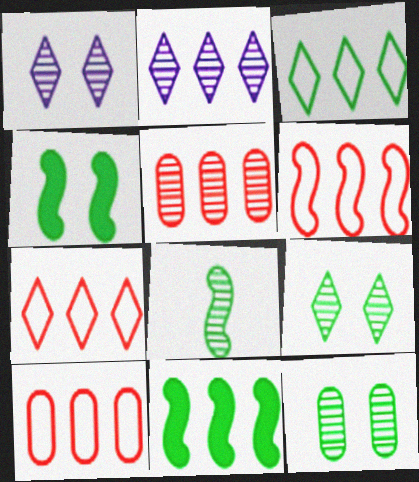[[1, 5, 8], 
[2, 10, 11], 
[6, 7, 10]]